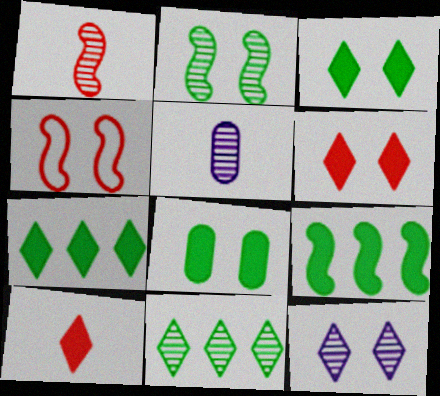[[4, 5, 7], 
[4, 8, 12]]